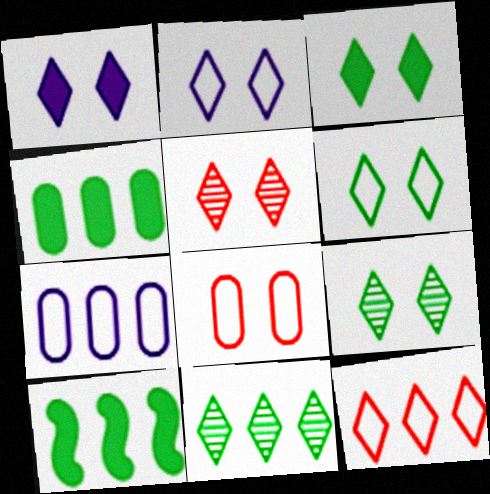[[1, 5, 6], 
[2, 3, 5], 
[3, 6, 9]]